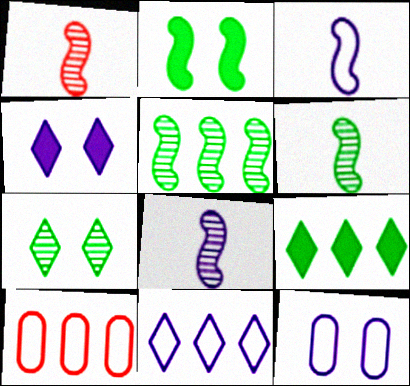[[1, 6, 8], 
[1, 9, 12], 
[3, 11, 12], 
[4, 6, 10]]